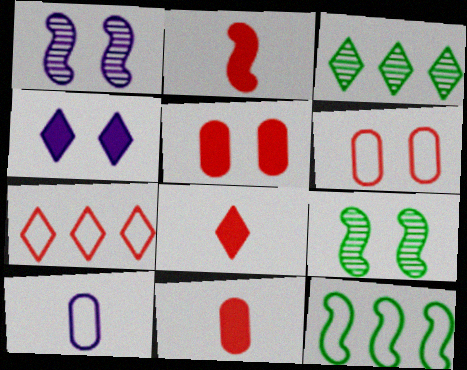[[1, 2, 12], 
[2, 8, 11], 
[4, 6, 9]]